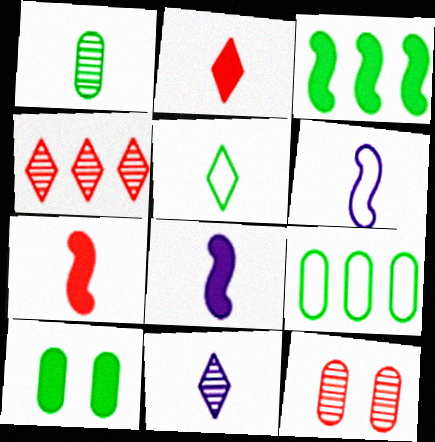[[1, 2, 6], 
[1, 9, 10], 
[2, 5, 11], 
[4, 6, 10]]